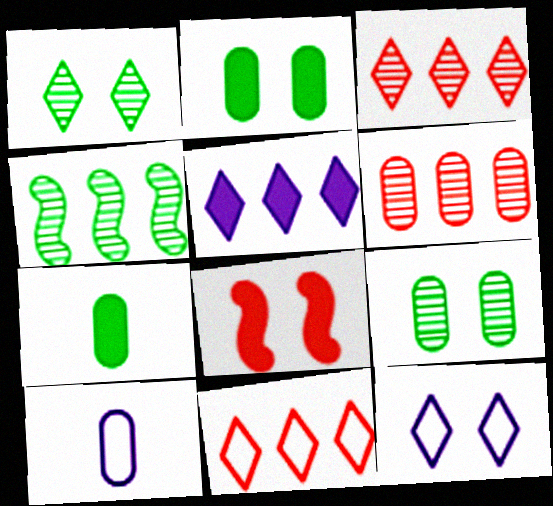[[2, 6, 10], 
[5, 7, 8], 
[8, 9, 12]]